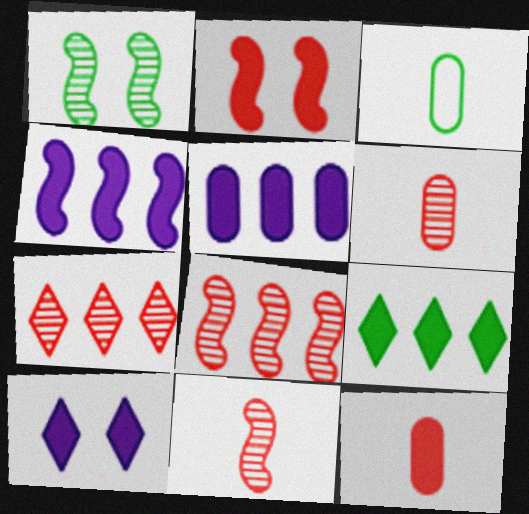[[1, 3, 9], 
[3, 8, 10]]